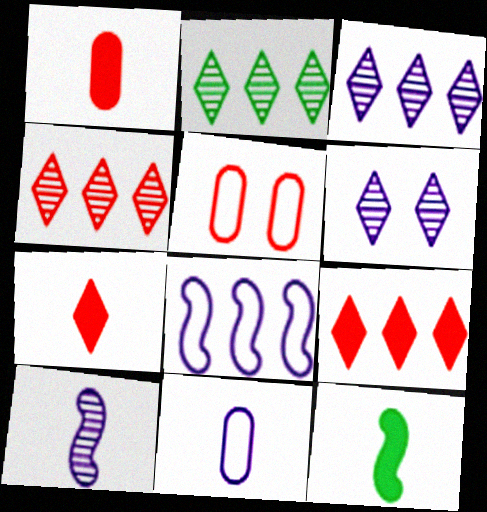[[2, 3, 4], 
[3, 5, 12]]